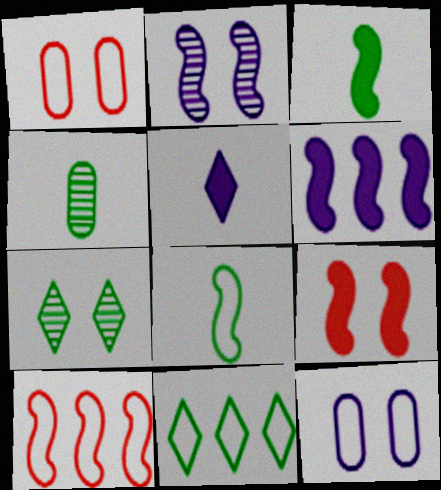[[2, 3, 10], 
[3, 6, 9], 
[7, 9, 12]]